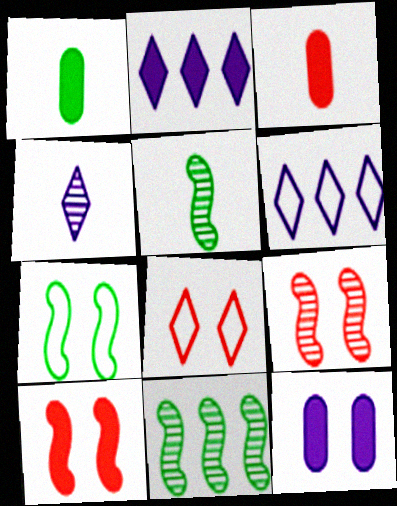[[1, 2, 10], 
[1, 6, 9]]